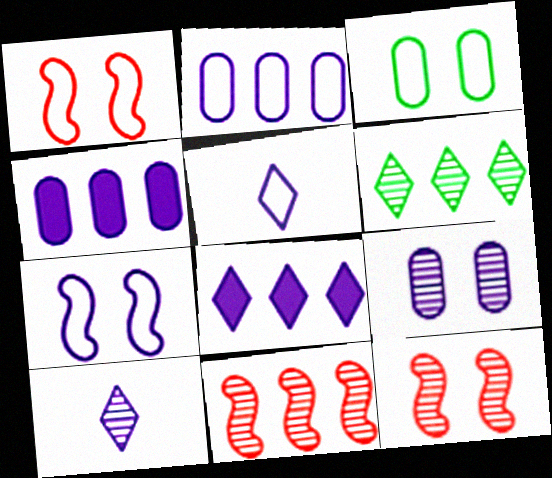[[2, 5, 7], 
[4, 7, 10]]